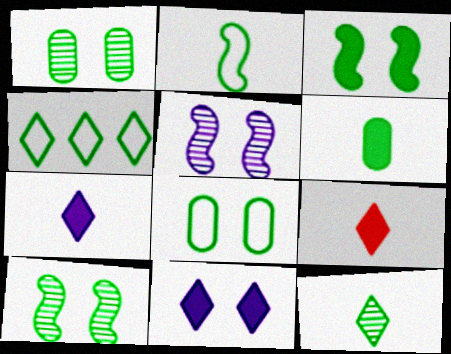[[2, 4, 8], 
[2, 6, 12], 
[4, 6, 10]]